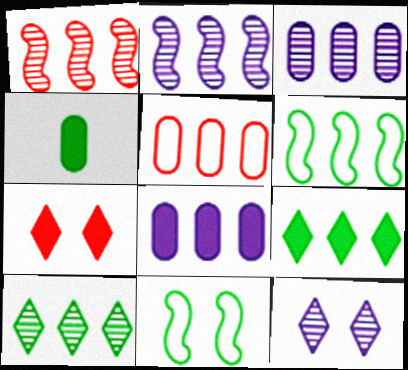[[1, 3, 10], 
[2, 5, 9], 
[4, 10, 11]]